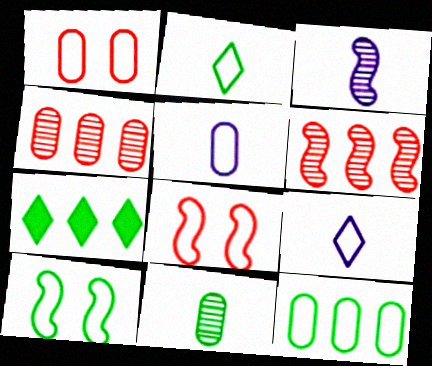[[1, 3, 7], 
[1, 5, 12], 
[2, 10, 12], 
[7, 10, 11], 
[8, 9, 12]]